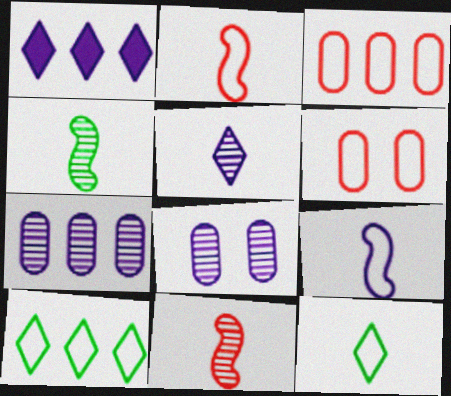[[1, 4, 6], 
[1, 8, 9], 
[6, 9, 10]]